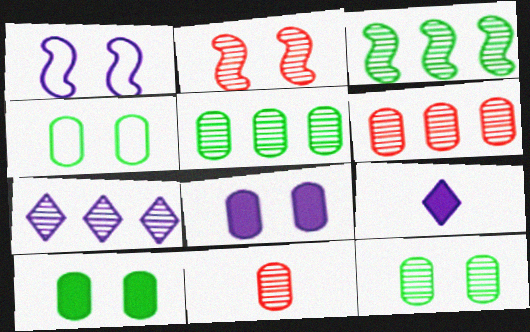[[3, 6, 7], 
[4, 10, 12]]